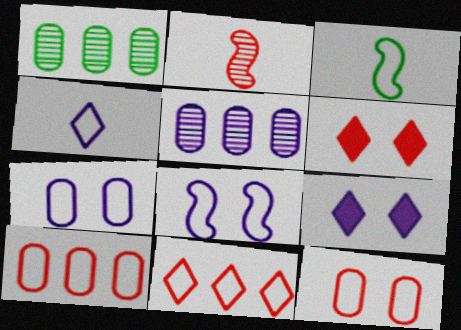[[2, 6, 10], 
[3, 5, 6], 
[3, 7, 11]]